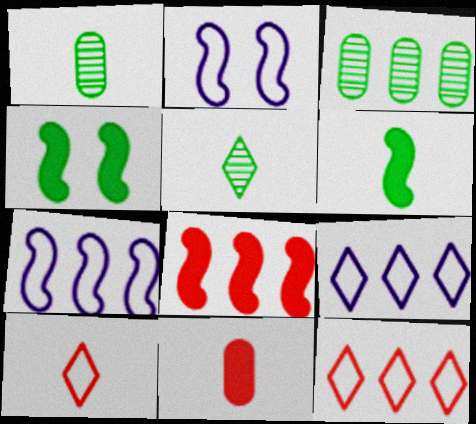[[3, 8, 9]]